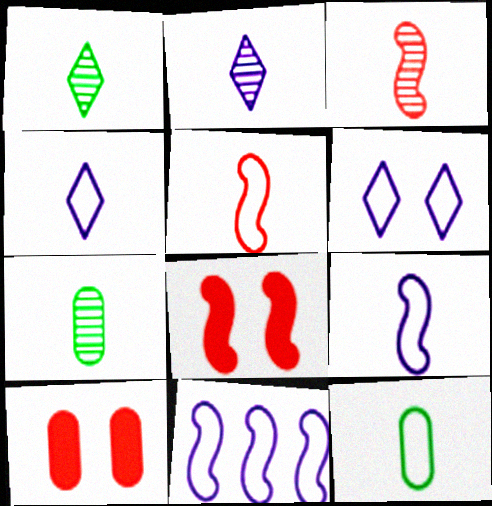[[1, 10, 11], 
[2, 3, 7], 
[4, 5, 12]]